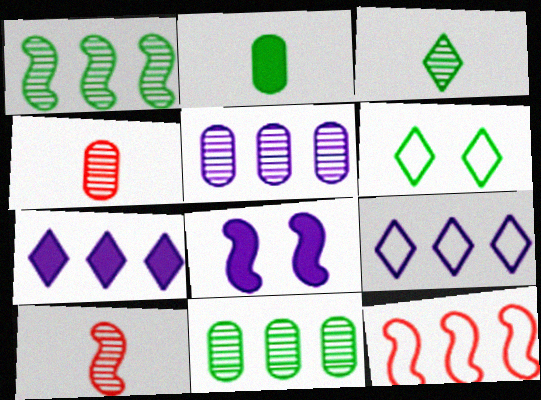[[1, 2, 6], 
[7, 11, 12]]